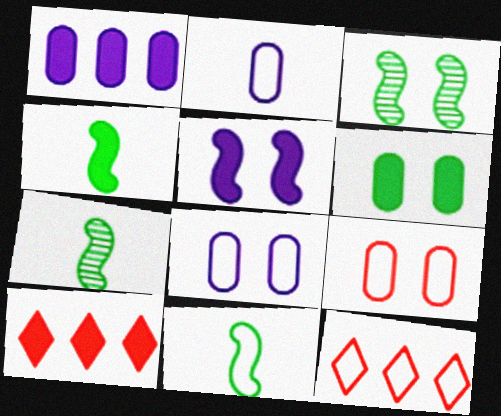[[2, 3, 10], 
[4, 7, 11], 
[7, 8, 10], 
[8, 11, 12]]